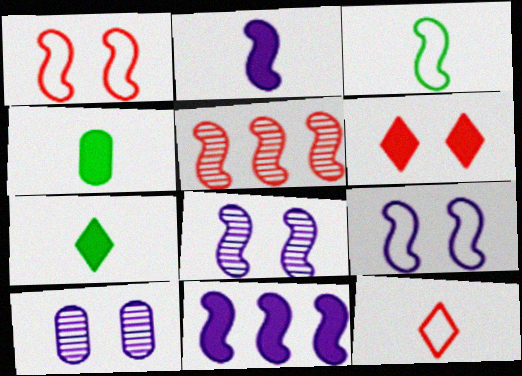[[4, 6, 11]]